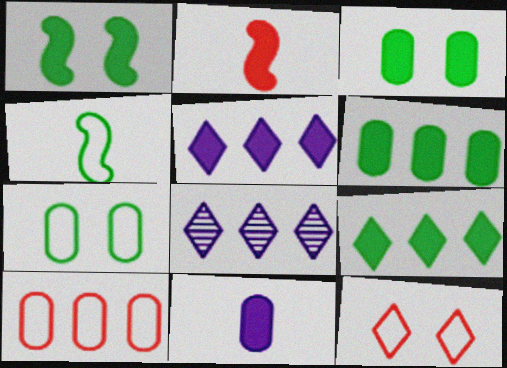[[2, 3, 5], 
[2, 7, 8]]